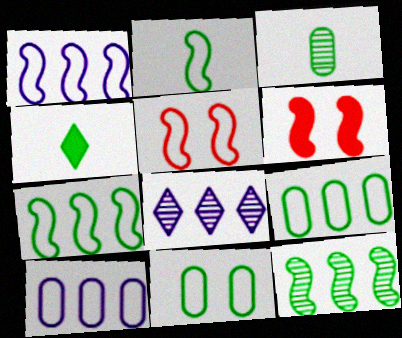[[1, 2, 5], 
[2, 3, 4], 
[4, 11, 12]]